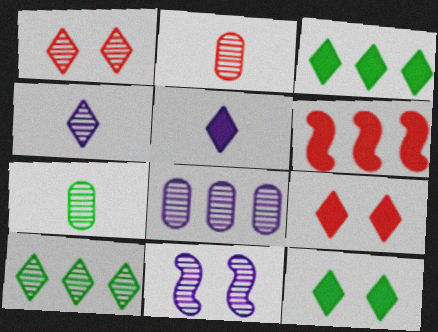[[1, 4, 10], 
[2, 10, 11], 
[3, 5, 9], 
[4, 8, 11]]